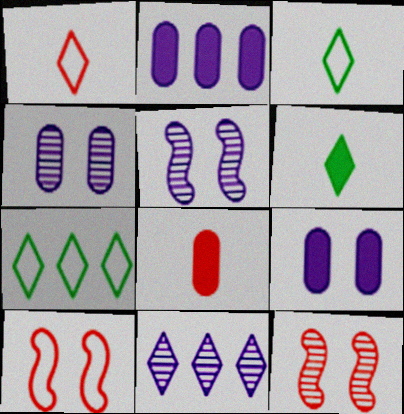[[2, 3, 12], 
[5, 7, 8]]